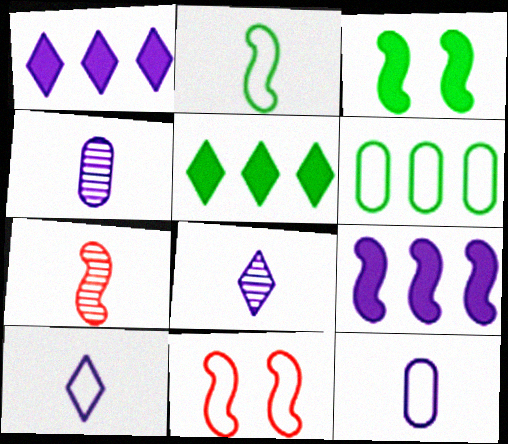[[4, 5, 11], 
[6, 10, 11]]